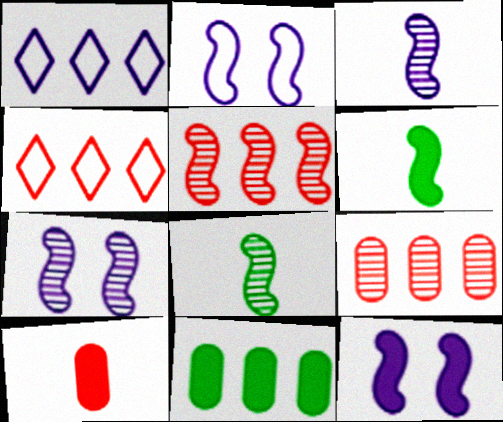[[1, 5, 11], 
[2, 5, 6], 
[2, 7, 12], 
[5, 7, 8]]